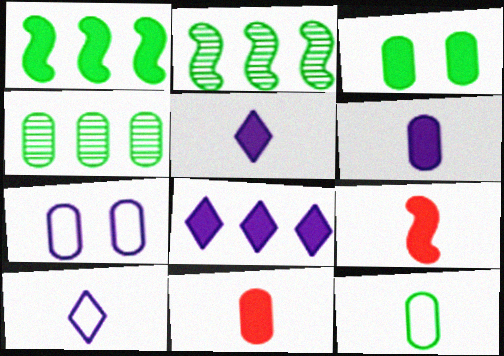[[3, 4, 12], 
[3, 8, 9], 
[4, 7, 11]]